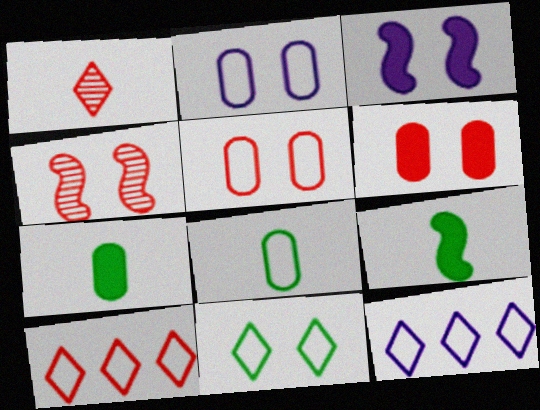[[4, 7, 12]]